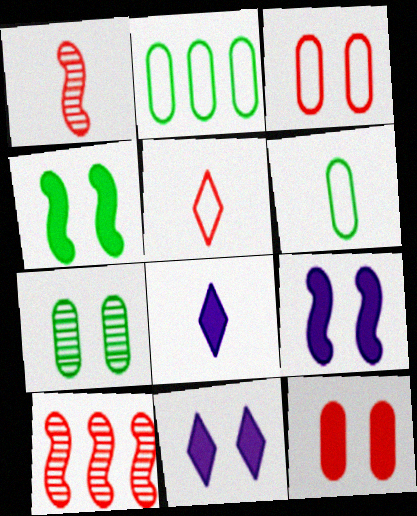[[1, 2, 11], 
[1, 6, 8], 
[4, 11, 12], 
[5, 10, 12], 
[6, 10, 11]]